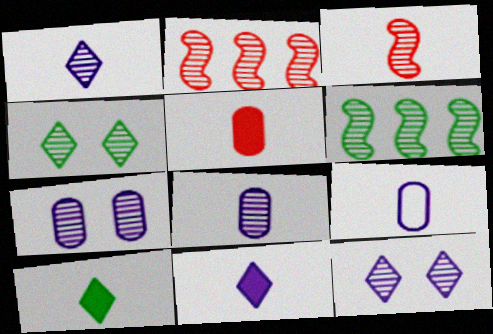[[2, 4, 8], 
[3, 9, 10]]